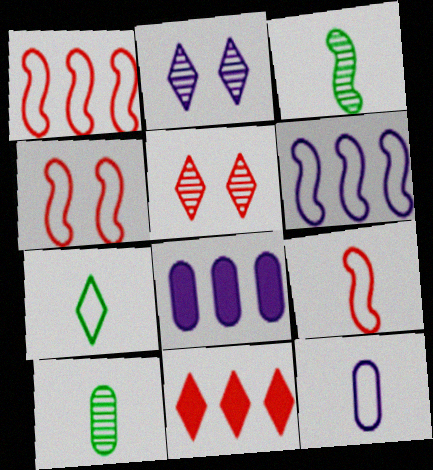[[1, 4, 9], 
[2, 7, 11], 
[7, 9, 12]]